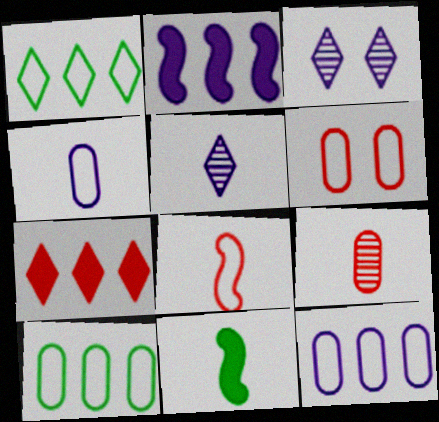[[2, 3, 4], 
[4, 6, 10]]